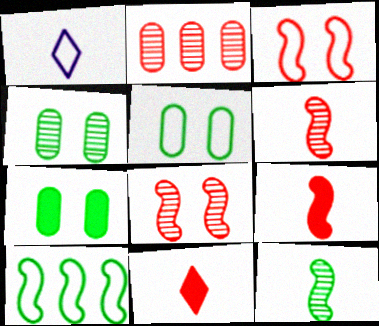[[2, 3, 11], 
[4, 5, 7]]